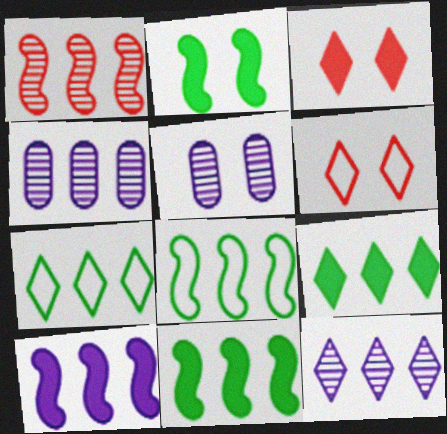[[1, 8, 10], 
[2, 5, 6]]